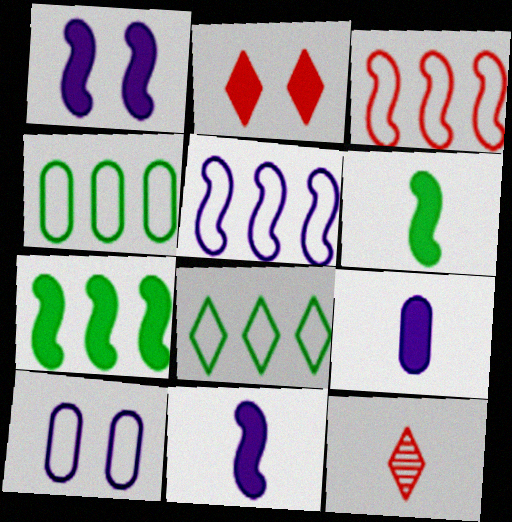[[1, 4, 12], 
[2, 7, 9], 
[7, 10, 12]]